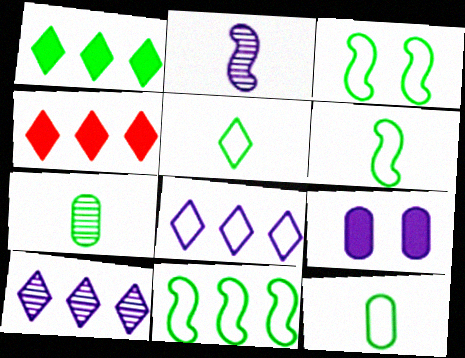[[1, 3, 7], 
[2, 8, 9], 
[3, 6, 11], 
[5, 6, 12]]